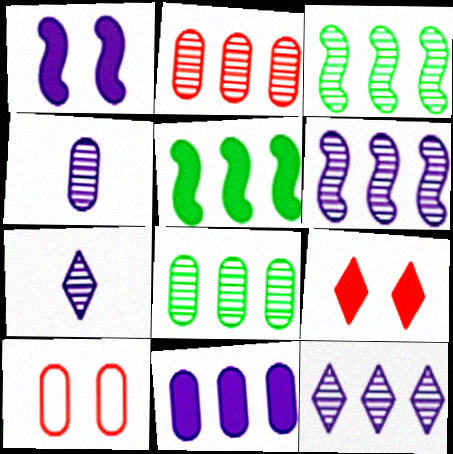[[2, 3, 12], 
[5, 7, 10]]